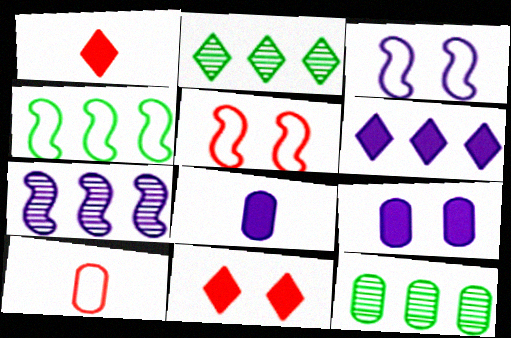[[1, 3, 12], 
[2, 5, 8], 
[9, 10, 12]]